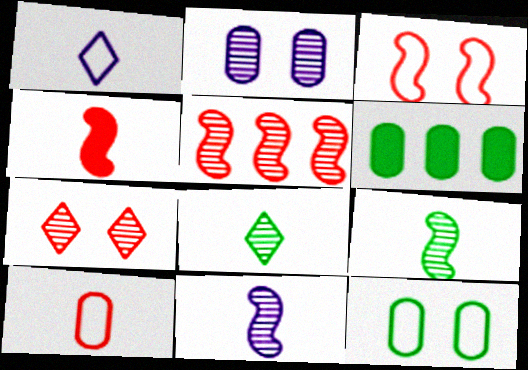[[2, 5, 8], 
[2, 6, 10], 
[3, 4, 5]]